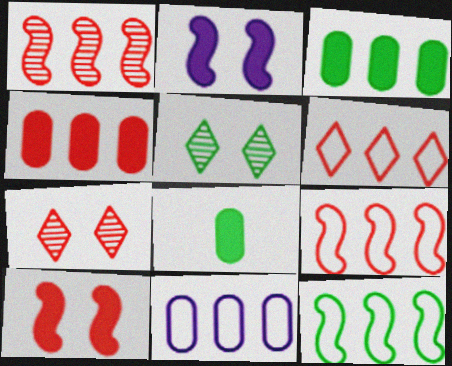[[1, 4, 6], 
[5, 8, 12], 
[6, 11, 12]]